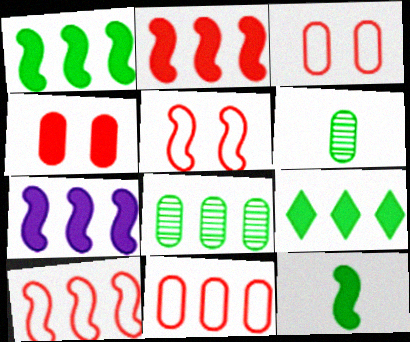[[1, 2, 7]]